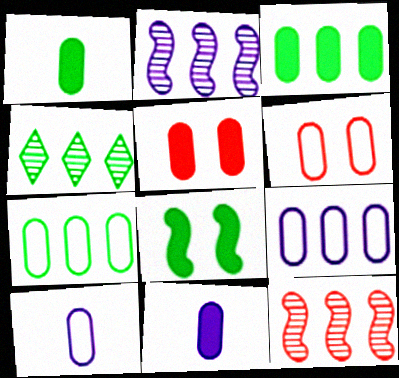[[3, 5, 11], 
[6, 7, 10]]